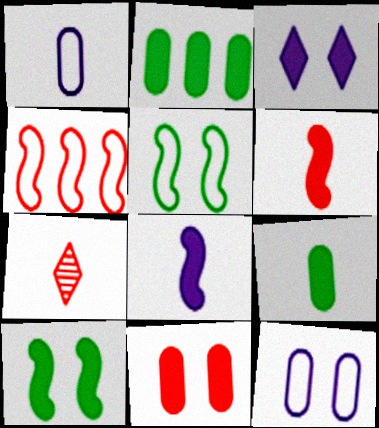[[2, 3, 6], 
[3, 10, 11], 
[4, 7, 11]]